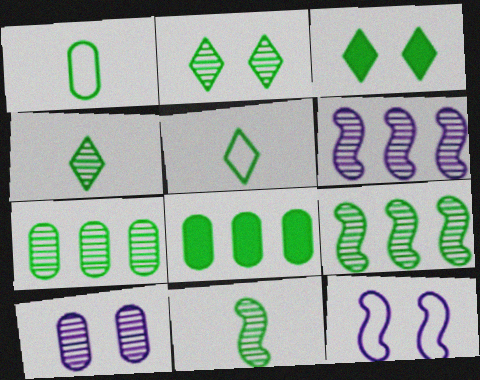[[1, 3, 9], 
[2, 7, 11]]